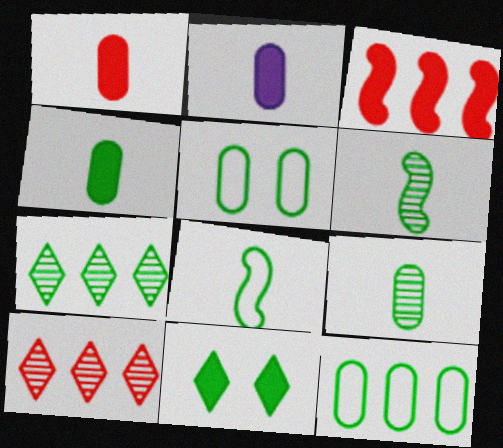[[1, 2, 4], 
[2, 3, 11], 
[6, 11, 12]]